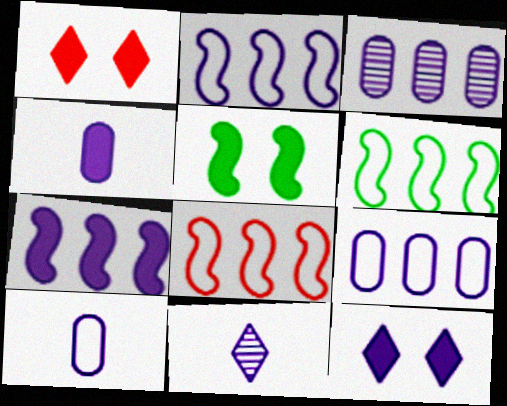[[2, 6, 8], 
[4, 7, 12]]